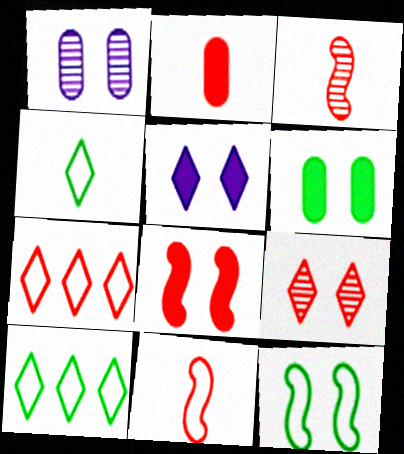[[5, 6, 8]]